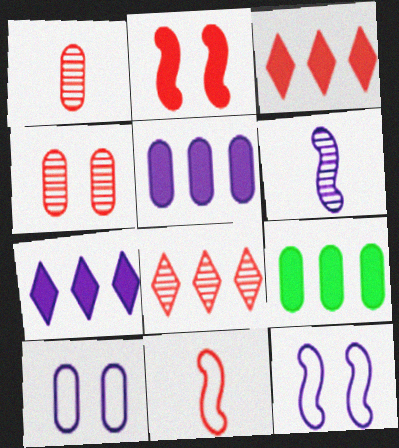[[1, 9, 10], 
[3, 4, 11], 
[6, 7, 10]]